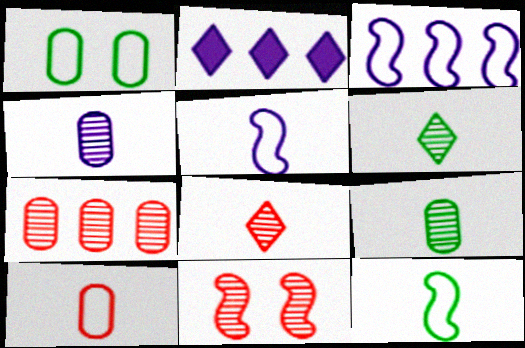[[7, 8, 11]]